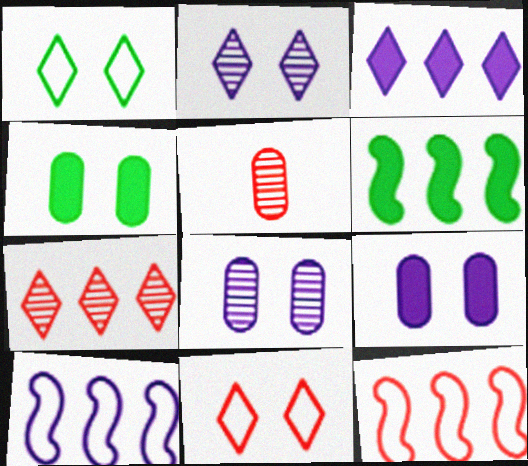[]